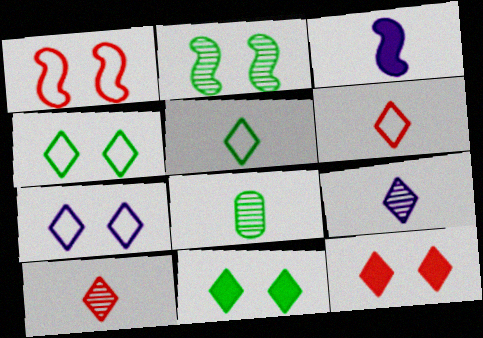[[3, 6, 8]]